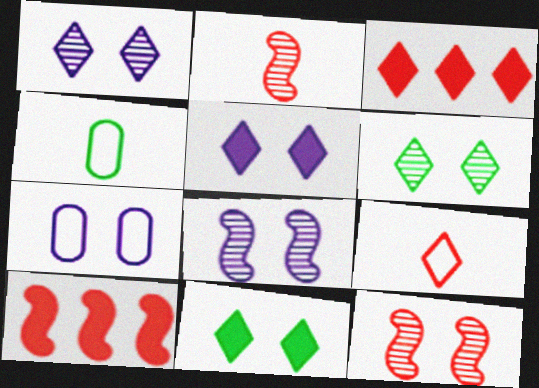[[1, 4, 10], 
[3, 4, 8], 
[5, 7, 8], 
[7, 11, 12]]